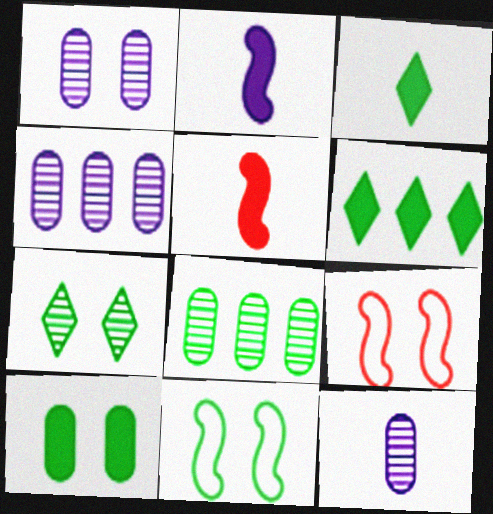[[1, 4, 12], 
[3, 4, 9], 
[3, 8, 11], 
[6, 9, 12], 
[7, 10, 11]]